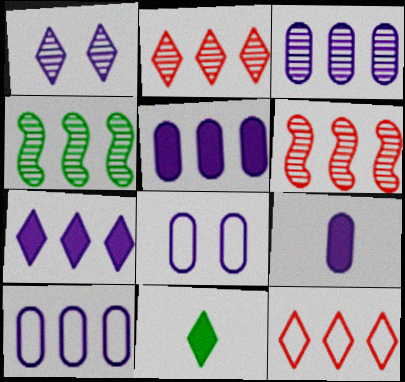[[1, 11, 12], 
[2, 3, 4], 
[3, 5, 10], 
[3, 8, 9], 
[4, 5, 12], 
[6, 8, 11]]